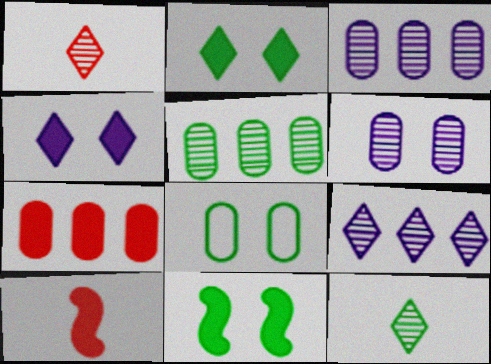[[8, 9, 10]]